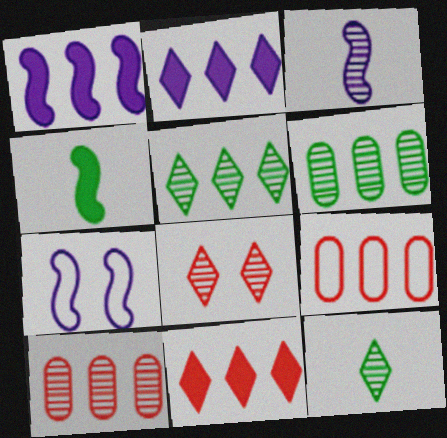[[1, 3, 7], 
[1, 5, 9], 
[3, 6, 8]]